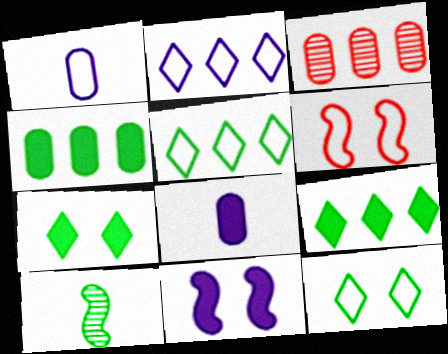[[1, 5, 6], 
[4, 10, 12]]